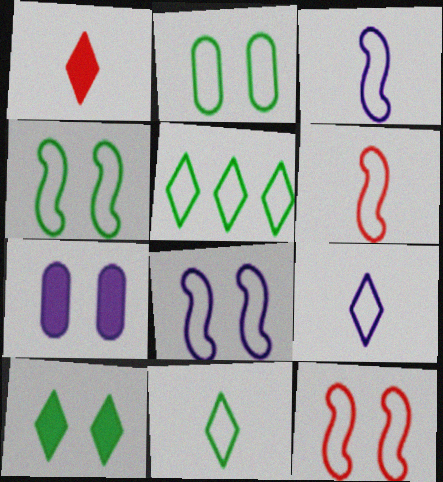[[4, 8, 12]]